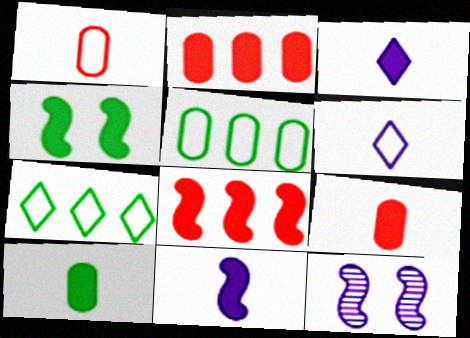[[2, 3, 4], 
[4, 8, 11], 
[7, 9, 12]]